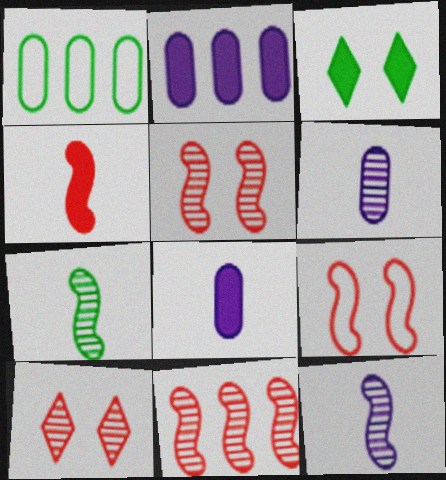[[1, 3, 7], 
[2, 3, 4], 
[4, 9, 11]]